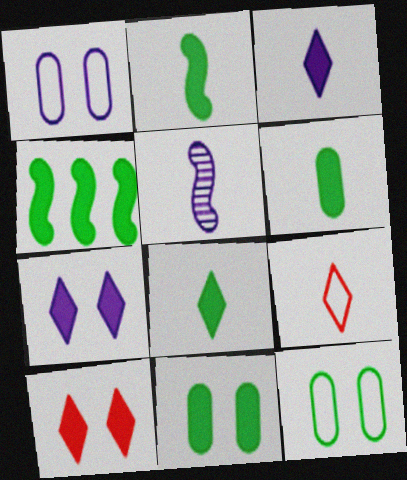[[2, 6, 8], 
[4, 8, 11], 
[5, 6, 9]]